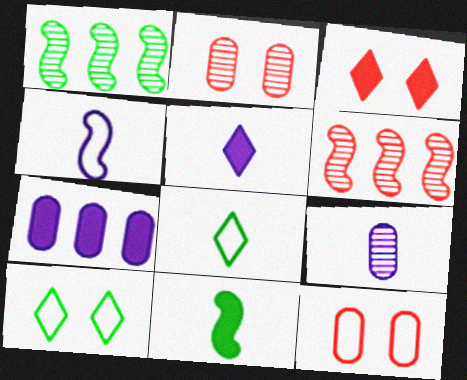[[1, 5, 12], 
[3, 7, 11], 
[4, 5, 9]]